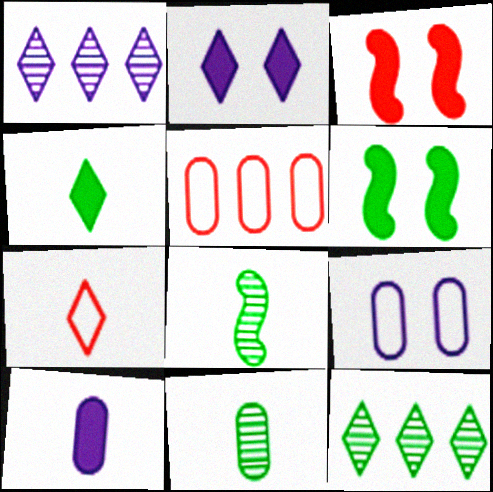[[2, 5, 8], 
[2, 7, 12], 
[7, 8, 10]]